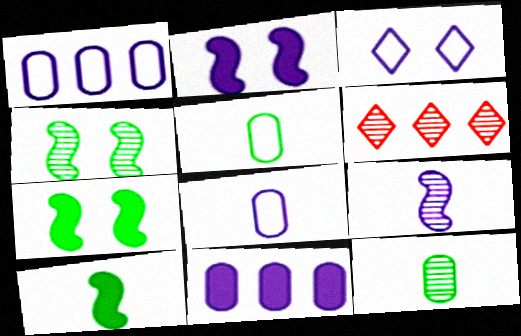[[2, 5, 6], 
[3, 9, 11], 
[6, 7, 8]]